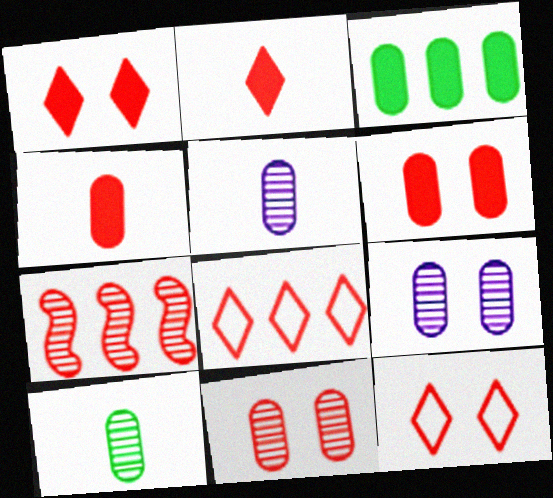[[4, 7, 12]]